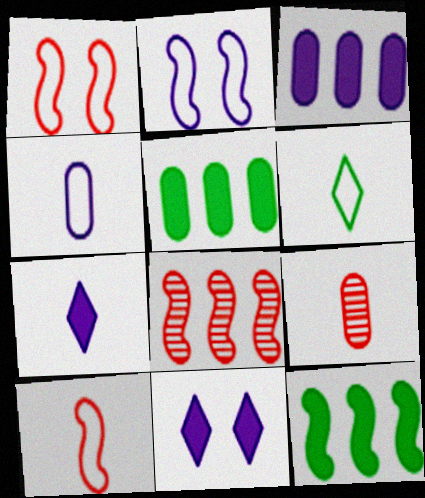[[4, 6, 10]]